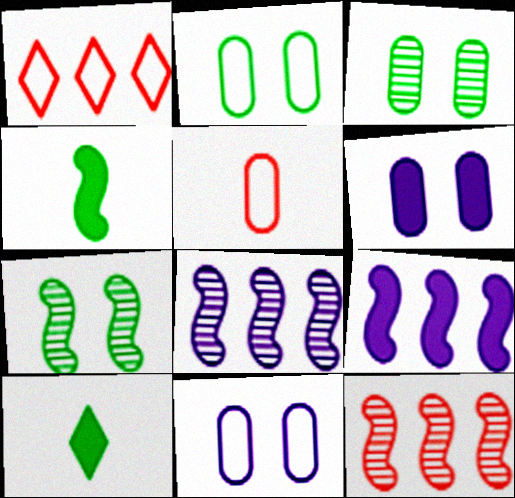[[10, 11, 12]]